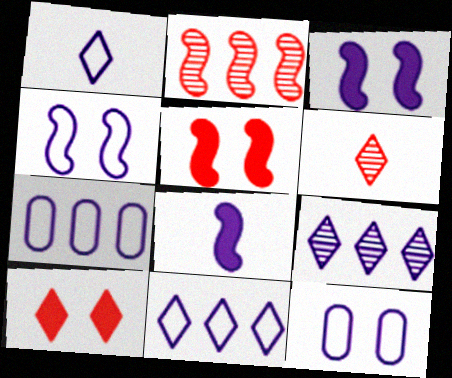[[1, 4, 7], 
[8, 9, 12]]